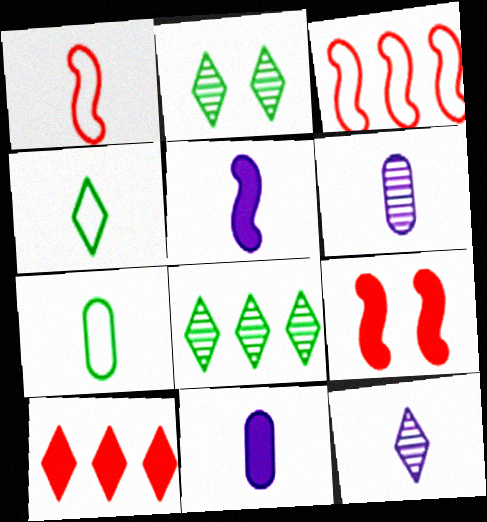[[2, 3, 11]]